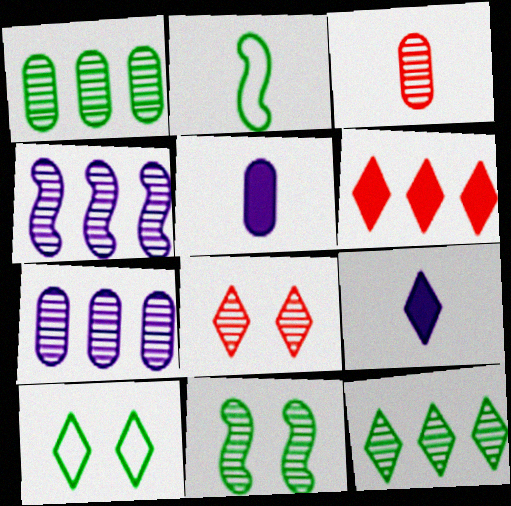[[2, 3, 9]]